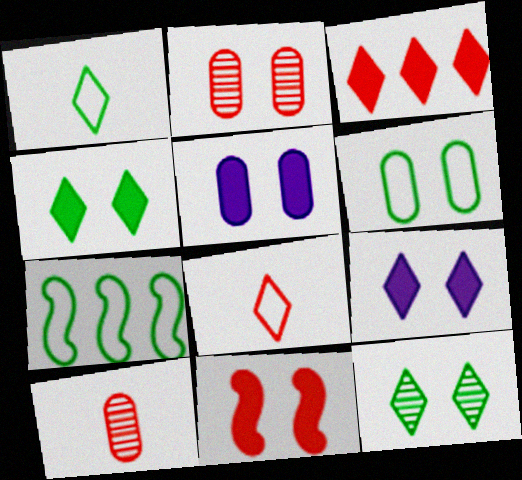[[1, 6, 7], 
[2, 5, 6], 
[4, 5, 11], 
[7, 9, 10]]